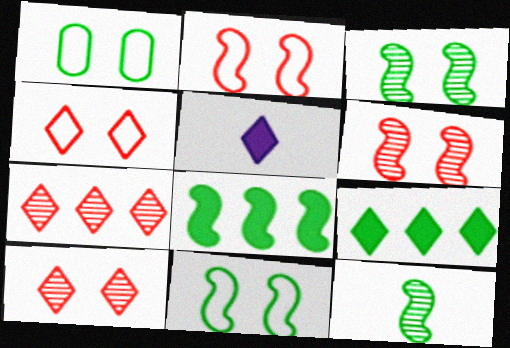[[1, 9, 12], 
[8, 11, 12]]